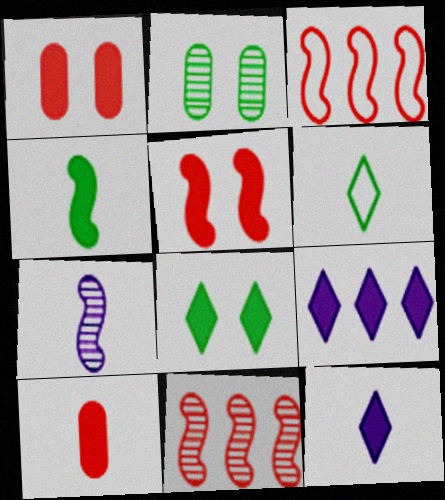[[1, 4, 9], 
[2, 3, 12], 
[4, 10, 12], 
[6, 7, 10]]